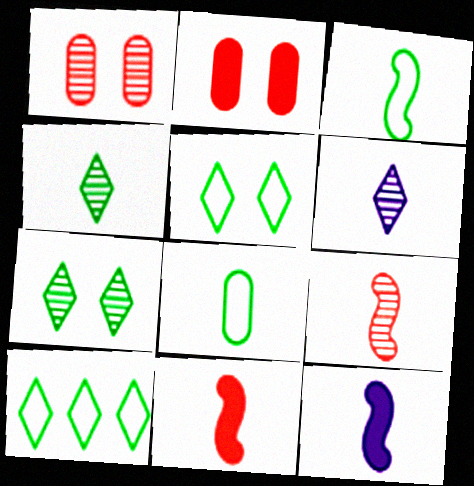[[1, 10, 12], 
[3, 9, 12], 
[6, 8, 11]]